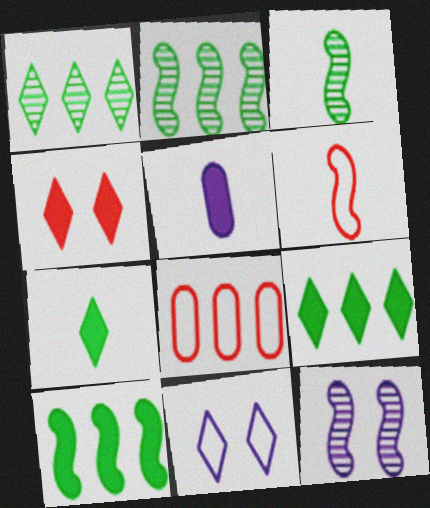[[4, 5, 10], 
[6, 10, 12], 
[7, 8, 12]]